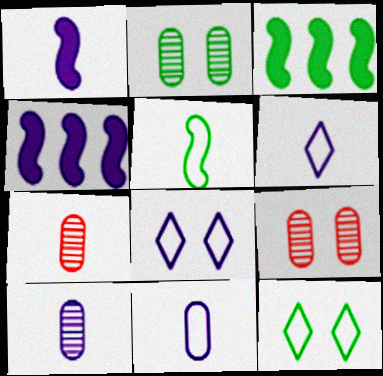[[1, 6, 10], 
[3, 6, 9], 
[3, 7, 8], 
[4, 7, 12], 
[4, 8, 10]]